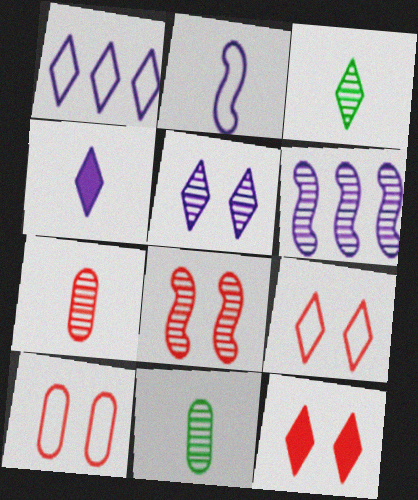[[1, 3, 12], 
[1, 4, 5], 
[8, 10, 12]]